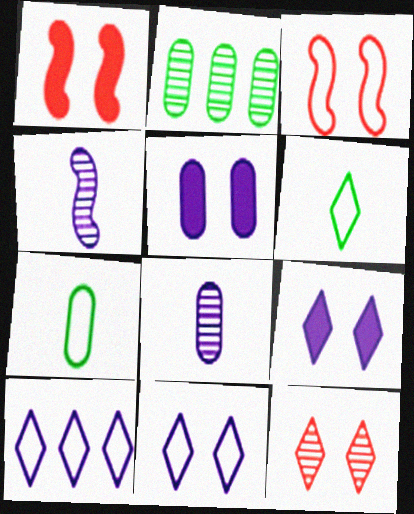[[2, 4, 12], 
[3, 7, 10], 
[4, 5, 10]]